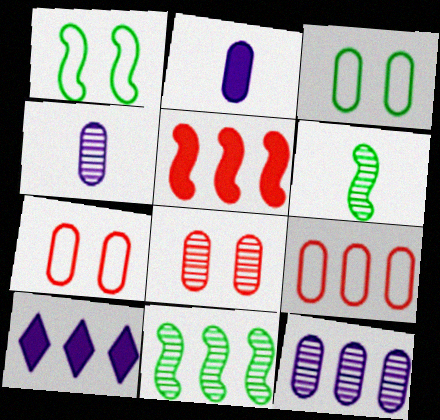[[6, 7, 10], 
[9, 10, 11]]